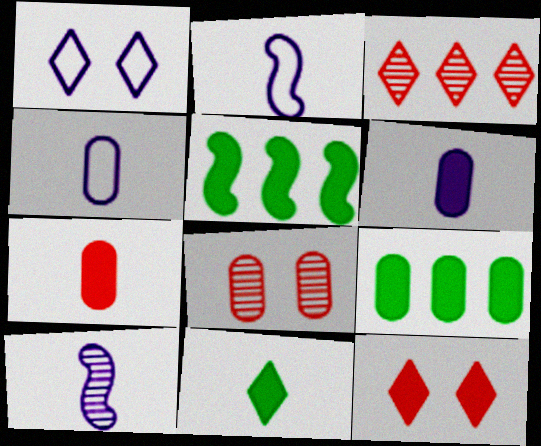[[1, 3, 11], 
[4, 8, 9], 
[5, 6, 12]]